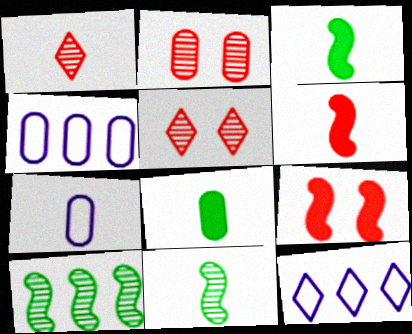[[1, 3, 7], 
[2, 3, 12], 
[2, 4, 8], 
[3, 4, 5]]